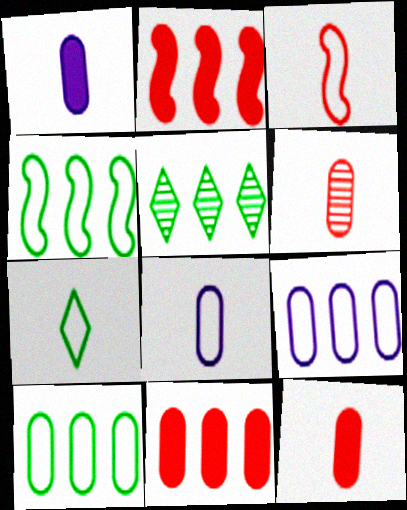[[2, 5, 9], 
[3, 7, 8]]